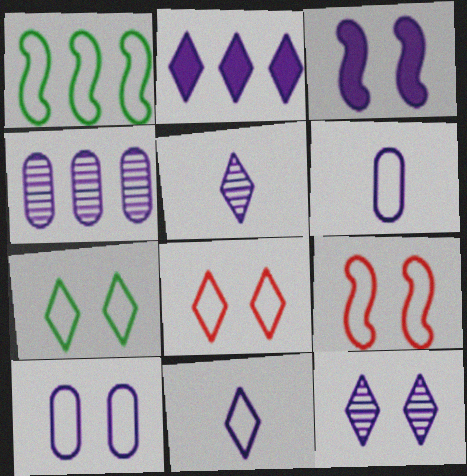[[1, 6, 8], 
[2, 11, 12], 
[3, 4, 11], 
[3, 10, 12], 
[7, 9, 10]]